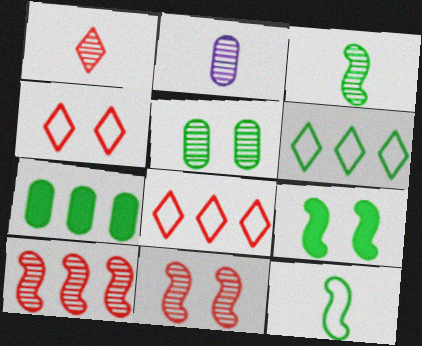[[1, 2, 3], 
[2, 8, 9]]